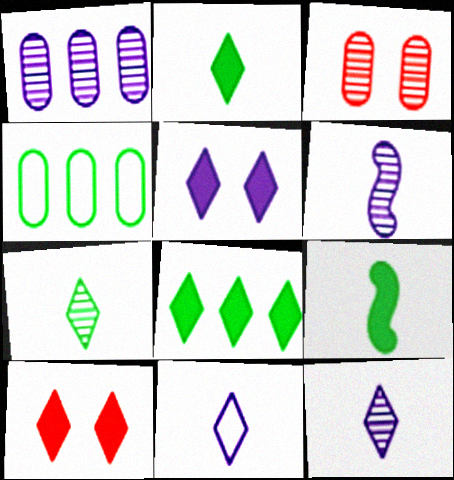[[4, 6, 10]]